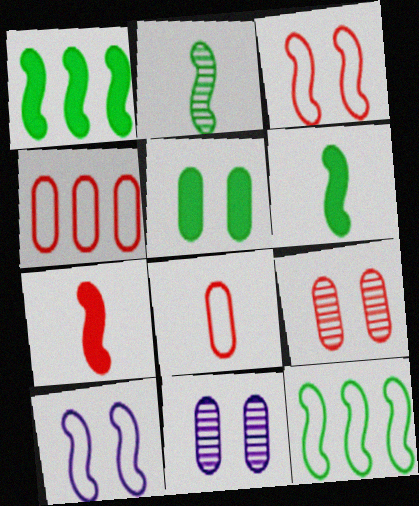[]